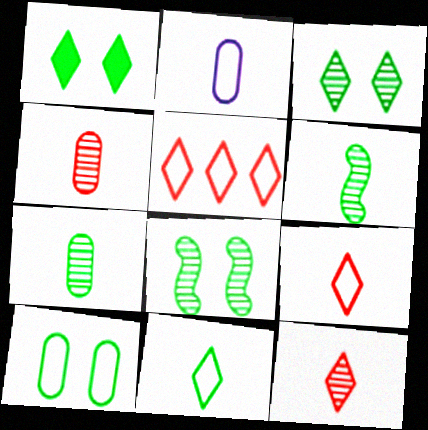[[1, 8, 10]]